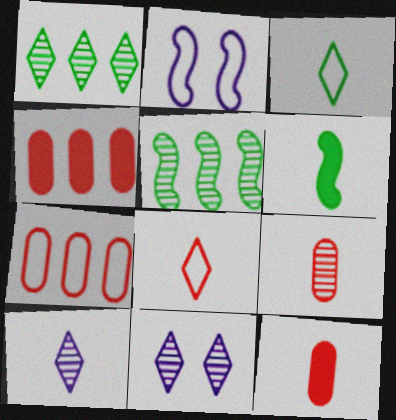[[1, 2, 12], 
[2, 3, 7], 
[5, 9, 11], 
[6, 7, 11]]